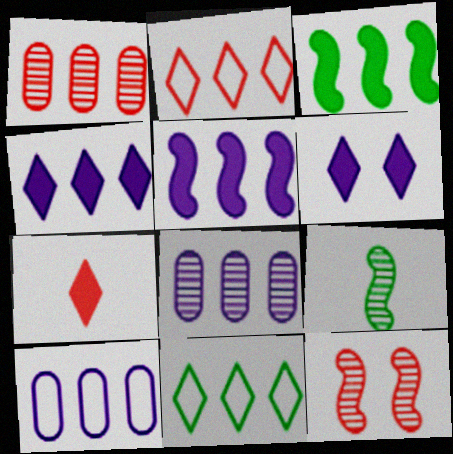[[1, 5, 11], 
[2, 3, 8]]